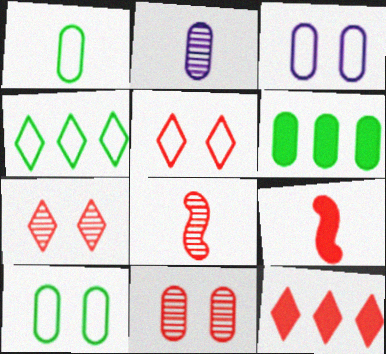[]